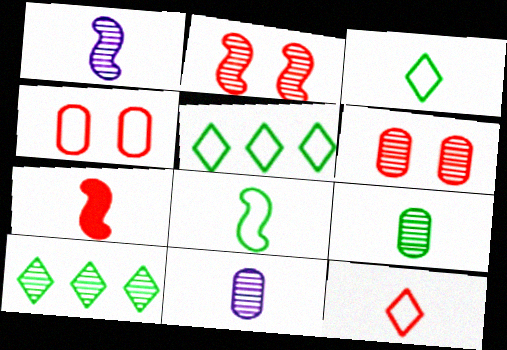[[1, 6, 10], 
[1, 7, 8], 
[2, 10, 11], 
[3, 7, 11]]